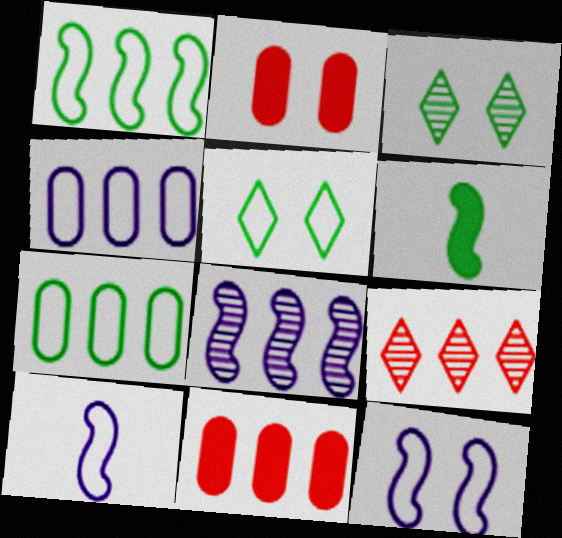[[2, 3, 12], 
[3, 6, 7], 
[3, 10, 11]]